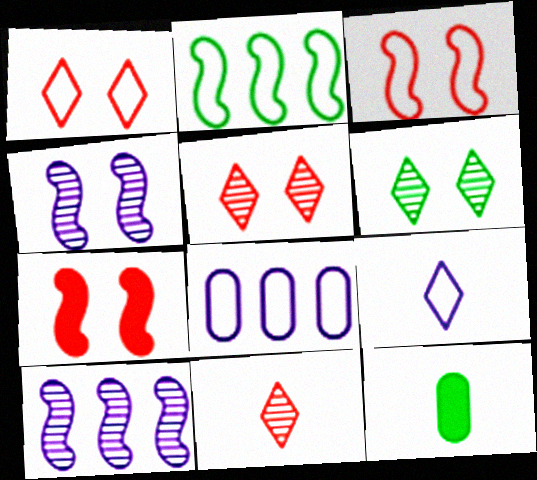[[1, 10, 12], 
[2, 6, 12]]